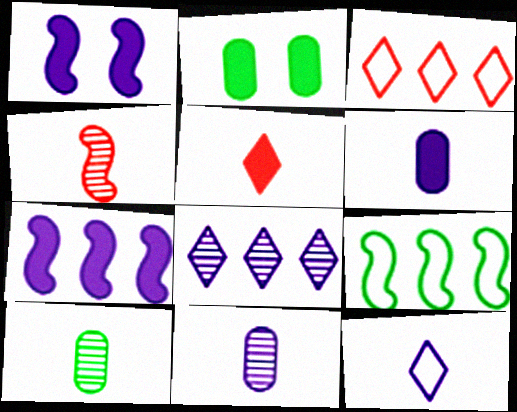[[1, 3, 10], 
[1, 4, 9], 
[2, 5, 7]]